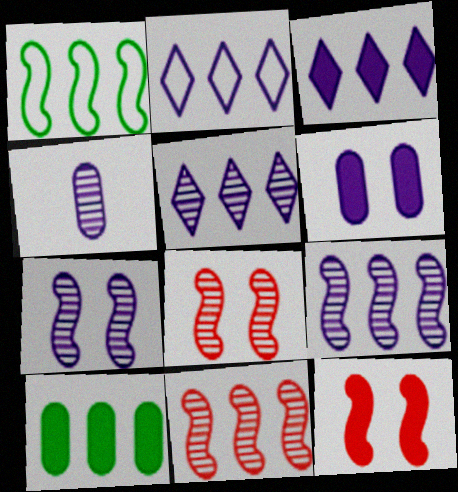[[2, 3, 5], 
[2, 10, 11], 
[4, 5, 7]]